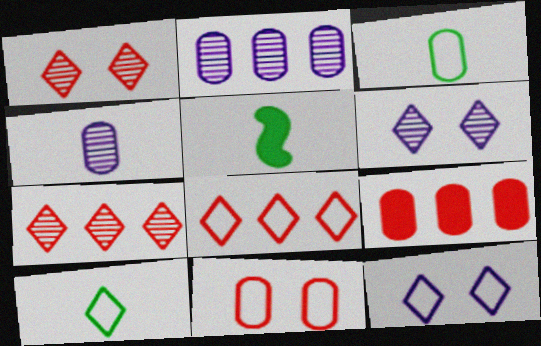[[8, 10, 12]]